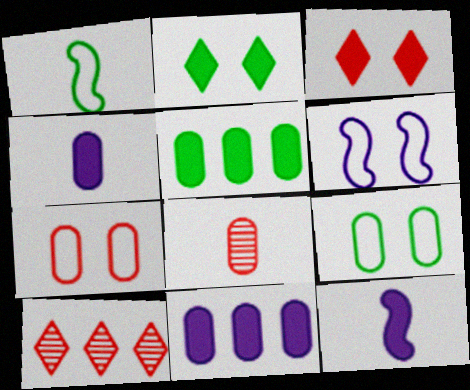[[3, 5, 12], 
[8, 9, 11], 
[9, 10, 12]]